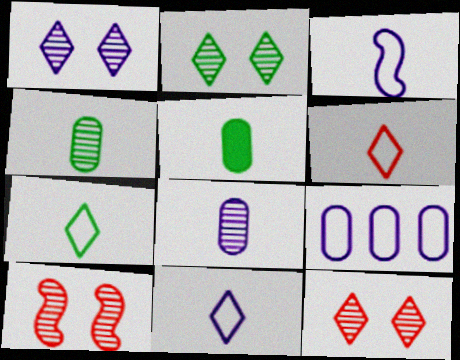[[1, 2, 12], 
[6, 7, 11]]